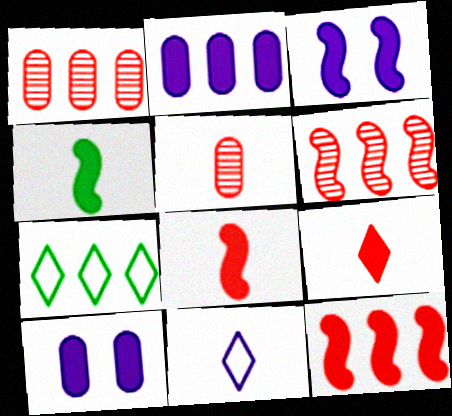[[2, 6, 7], 
[3, 4, 12], 
[3, 5, 7], 
[4, 5, 11]]